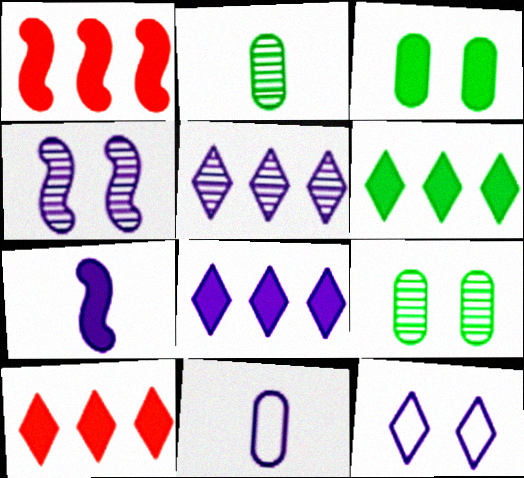[[1, 2, 12], 
[3, 7, 10], 
[4, 8, 11], 
[6, 8, 10]]